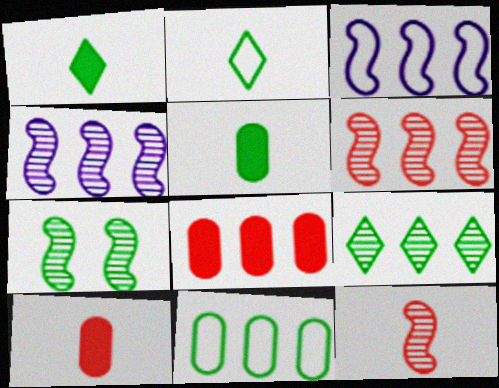[[1, 7, 11], 
[3, 8, 9], 
[4, 7, 12]]